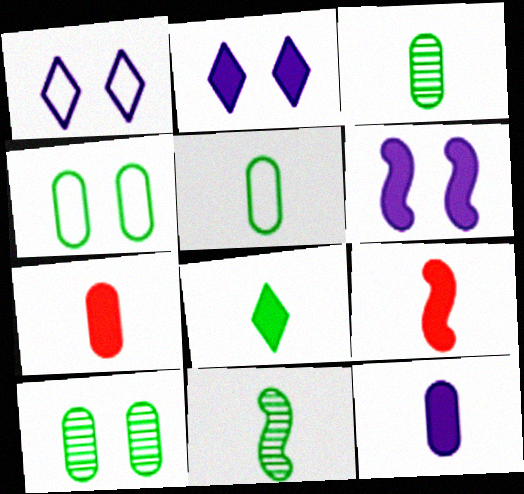[[5, 8, 11], 
[8, 9, 12]]